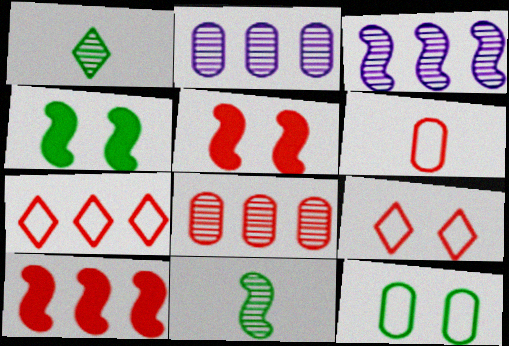[[7, 8, 10]]